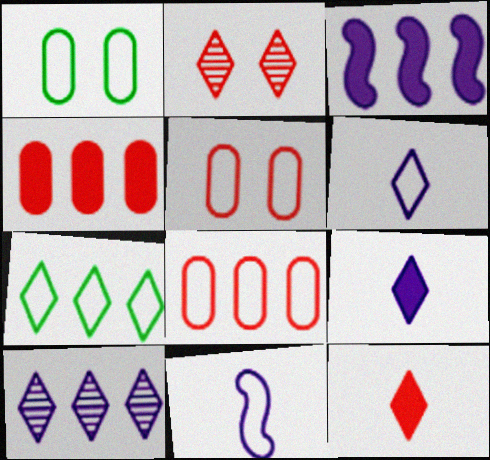[[2, 7, 9], 
[5, 7, 11]]